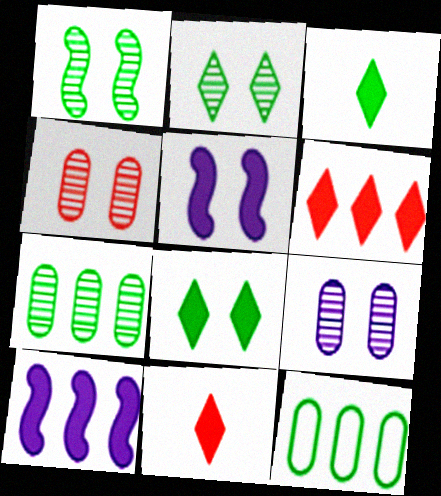[[1, 3, 12]]